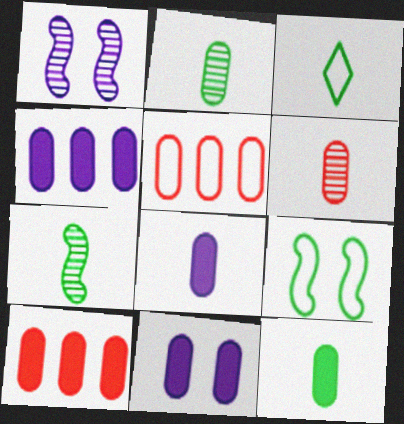[[1, 3, 10], 
[2, 5, 11], 
[3, 7, 12], 
[4, 8, 11], 
[10, 11, 12]]